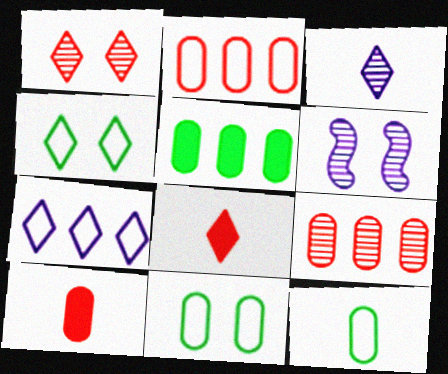[]